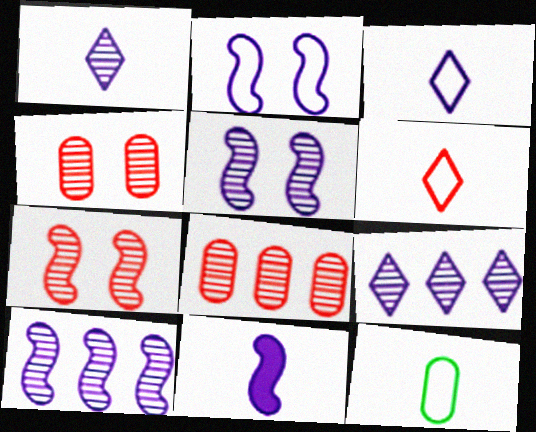[[2, 10, 11]]